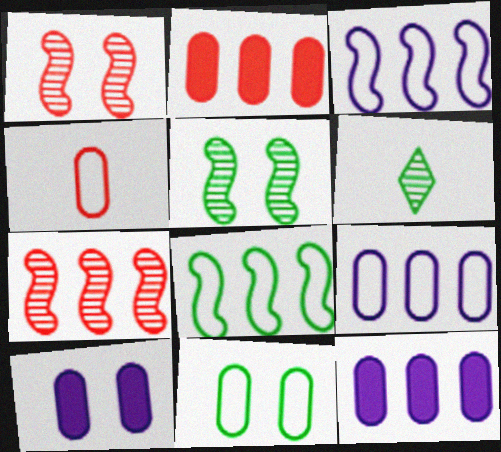[[4, 9, 11]]